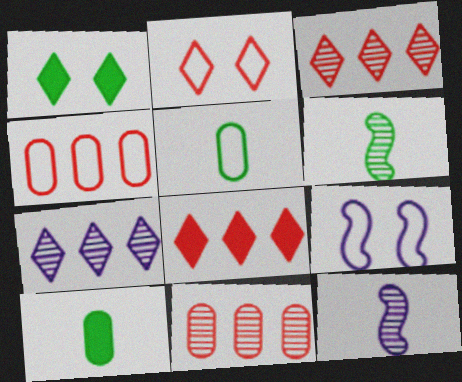[[1, 4, 12], 
[3, 9, 10]]